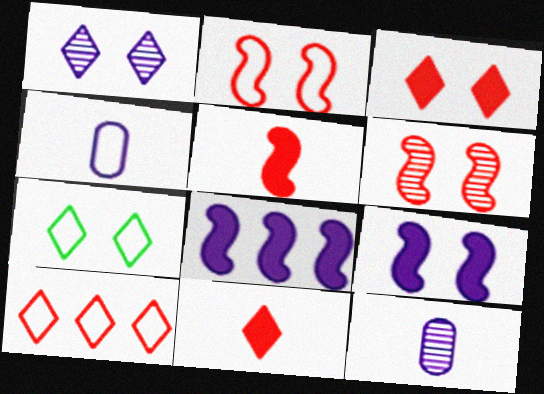[[1, 3, 7], 
[1, 4, 8]]